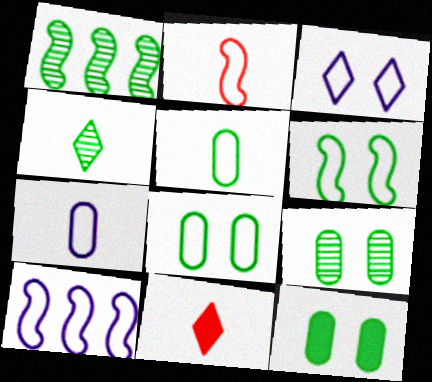[[1, 4, 9], 
[2, 6, 10], 
[3, 7, 10], 
[8, 9, 12], 
[9, 10, 11]]